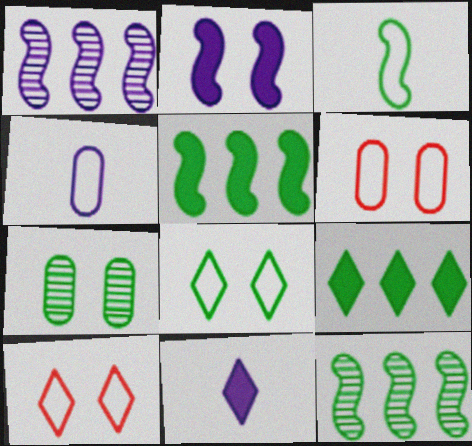[[2, 7, 10], 
[3, 7, 9], 
[6, 11, 12]]